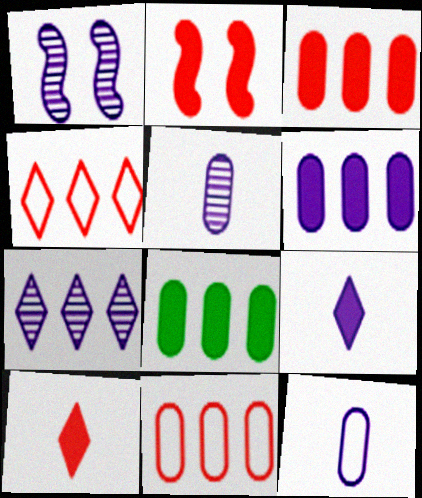[[1, 5, 7], 
[2, 3, 10], 
[2, 8, 9], 
[3, 6, 8]]